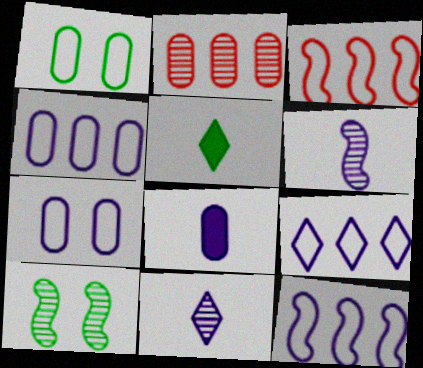[[1, 2, 8], 
[2, 10, 11], 
[4, 9, 12]]